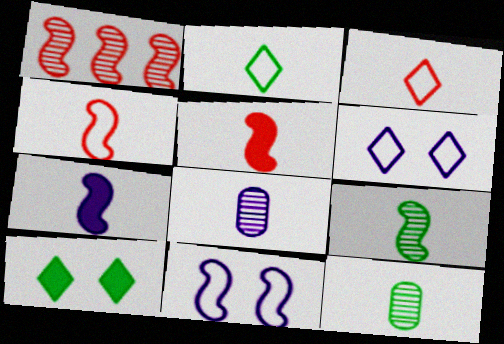[[2, 5, 8], 
[3, 7, 12], 
[4, 7, 9]]